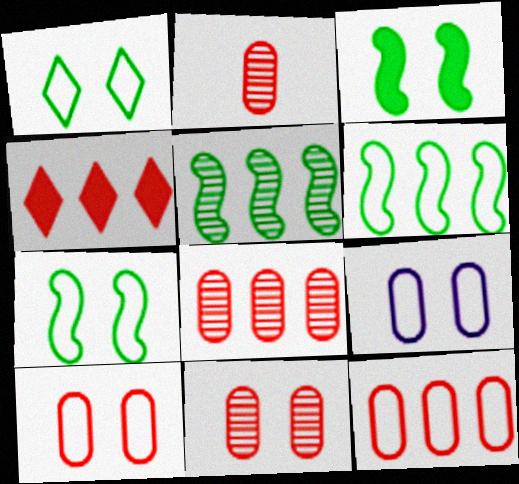[[2, 8, 11]]